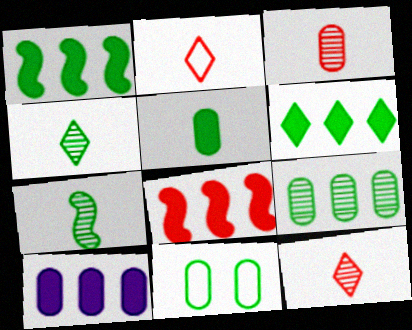[[1, 4, 11], 
[3, 10, 11], 
[5, 9, 11], 
[6, 7, 11], 
[6, 8, 10]]